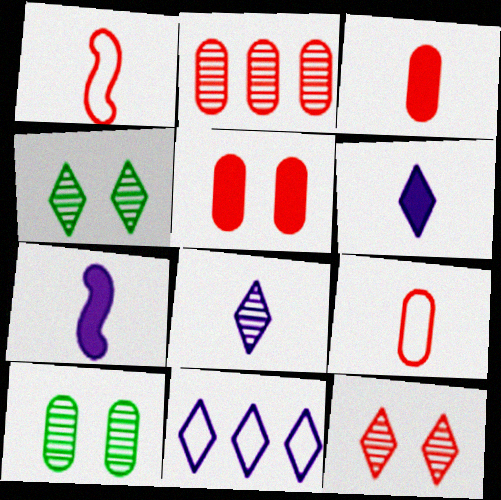[[2, 5, 9]]